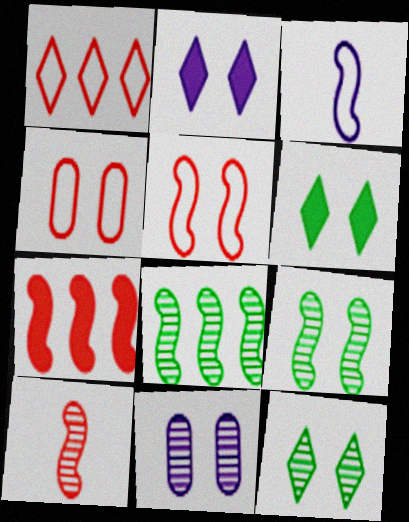[[2, 4, 9], 
[3, 7, 9], 
[5, 6, 11], 
[5, 7, 10]]